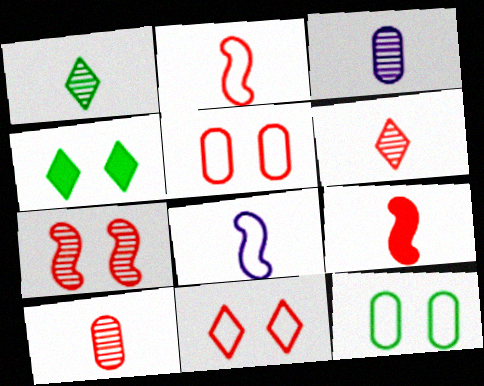[]